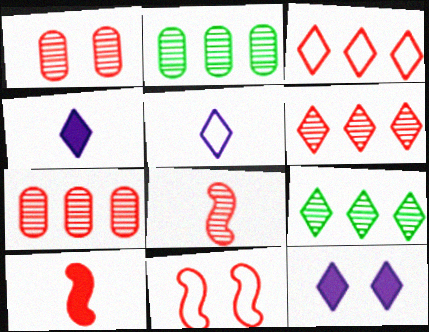[[1, 3, 10], 
[1, 6, 8], 
[2, 4, 11]]